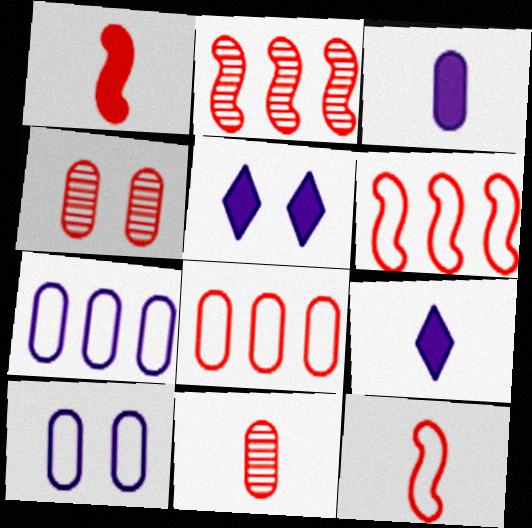[]